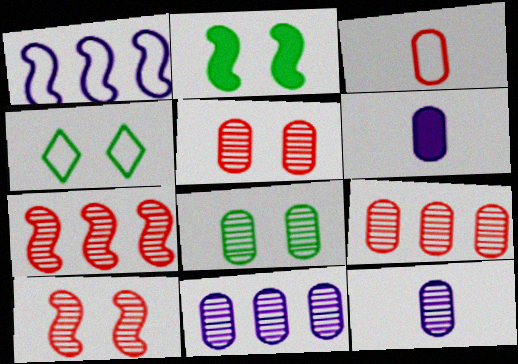[[1, 3, 4], 
[2, 4, 8], 
[4, 6, 7], 
[8, 9, 12]]